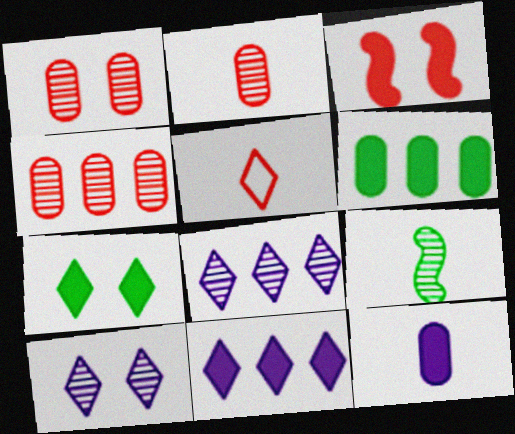[[1, 2, 4], 
[1, 8, 9], 
[3, 4, 5], 
[4, 9, 10], 
[5, 7, 8], 
[5, 9, 12]]